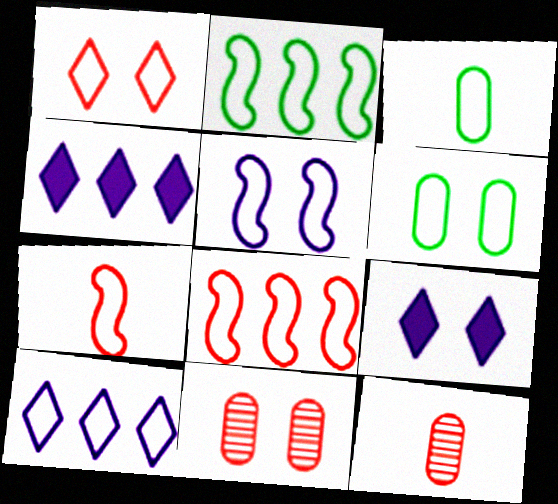[[1, 5, 6], 
[2, 5, 7], 
[2, 9, 12], 
[6, 7, 10]]